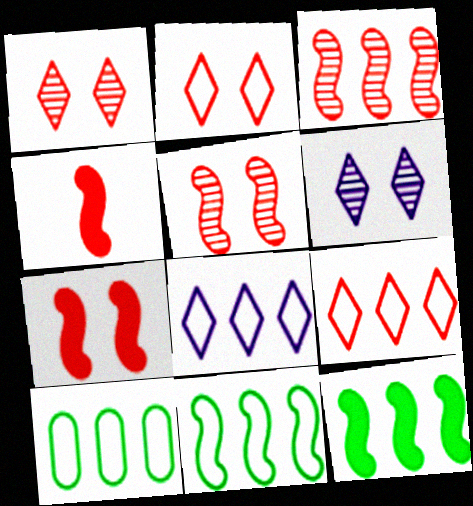[[4, 6, 10]]